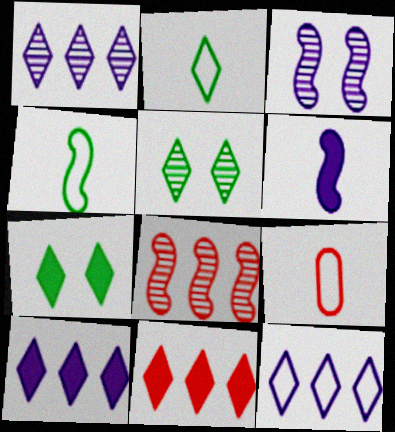[[1, 10, 12]]